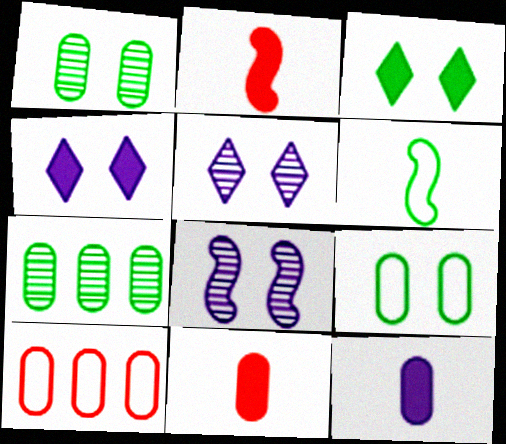[[1, 10, 12], 
[3, 6, 7]]